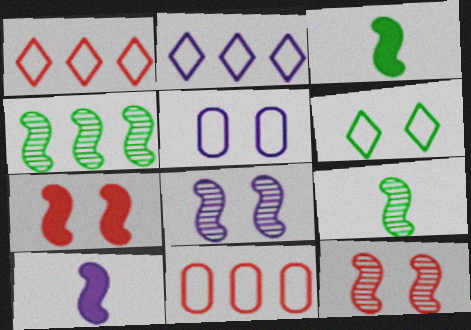[]